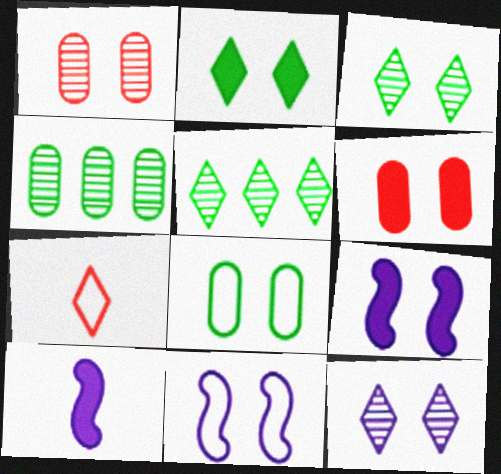[[1, 2, 11], 
[2, 6, 9], 
[3, 6, 11], 
[4, 7, 9]]